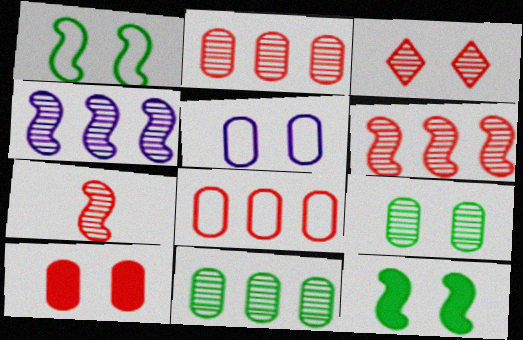[[2, 3, 7], 
[3, 5, 12], 
[5, 9, 10]]